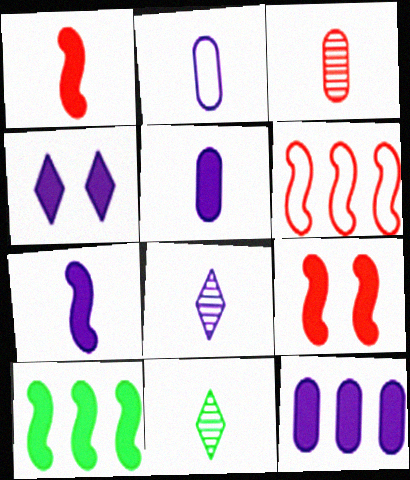[[1, 2, 11], 
[2, 7, 8], 
[4, 7, 12], 
[7, 9, 10]]